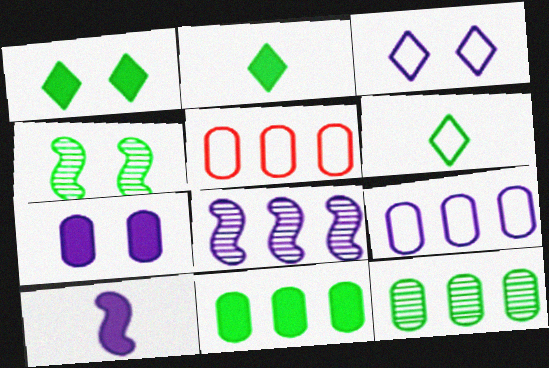[[4, 6, 11]]